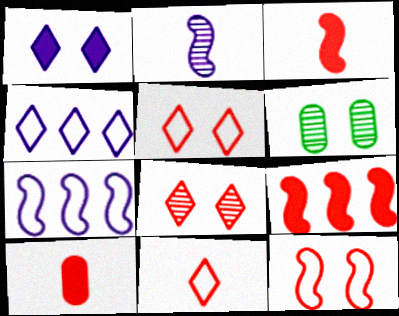[[1, 6, 12], 
[3, 4, 6]]